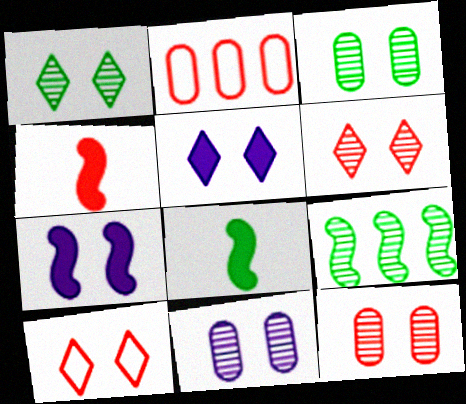[[1, 5, 10], 
[2, 4, 6], 
[3, 7, 10], 
[3, 11, 12]]